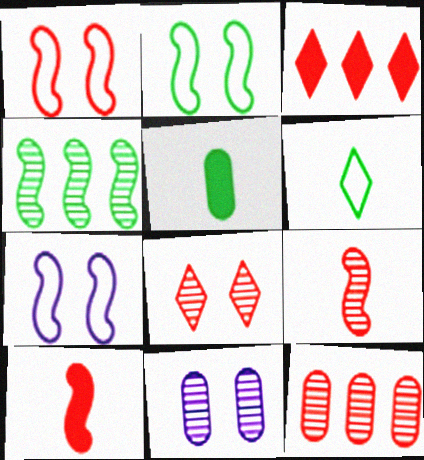[[1, 2, 7], 
[4, 7, 10], 
[8, 9, 12]]